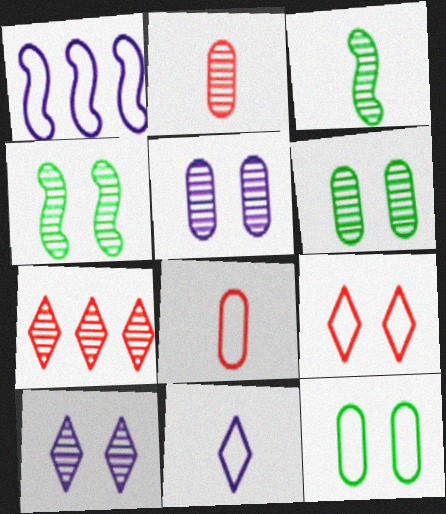[[3, 5, 7]]